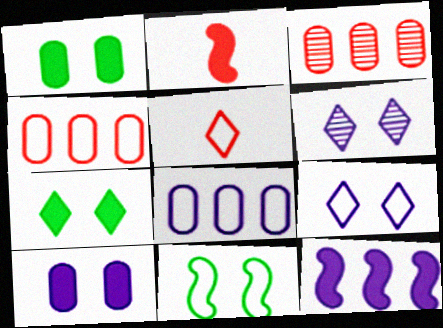[[5, 8, 11]]